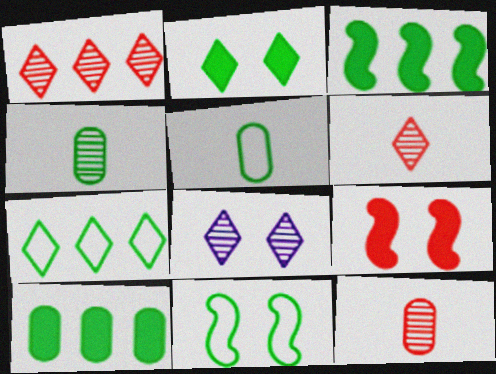[[5, 7, 11]]